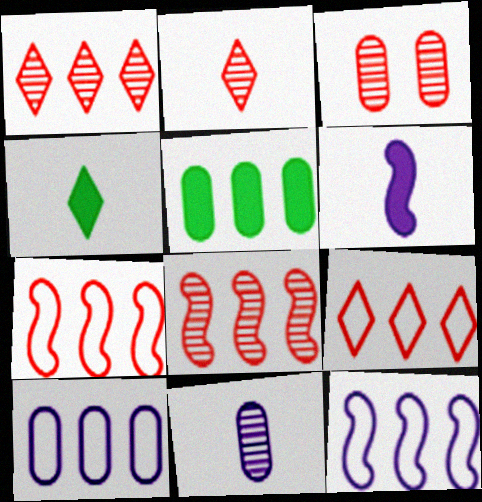[[1, 5, 12], 
[2, 3, 8], 
[3, 4, 12]]